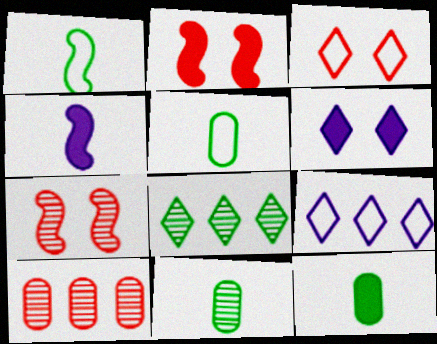[[1, 6, 10], 
[2, 9, 11], 
[5, 11, 12], 
[7, 9, 12]]